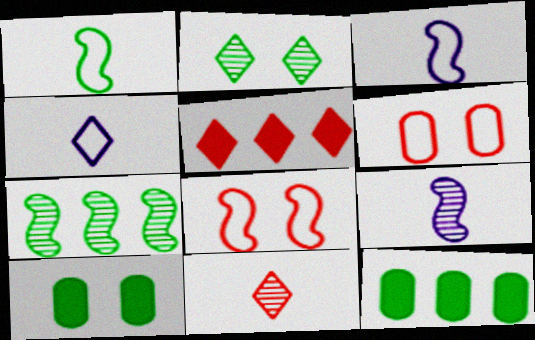[[1, 2, 12], 
[2, 4, 5]]